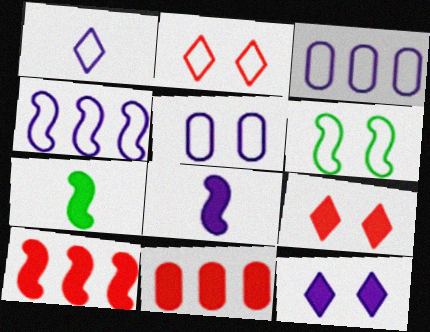[[1, 4, 5], 
[2, 5, 6], 
[7, 11, 12]]